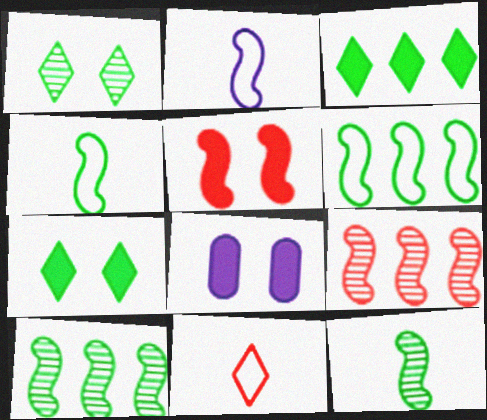[[2, 5, 10], 
[5, 7, 8], 
[8, 10, 11]]